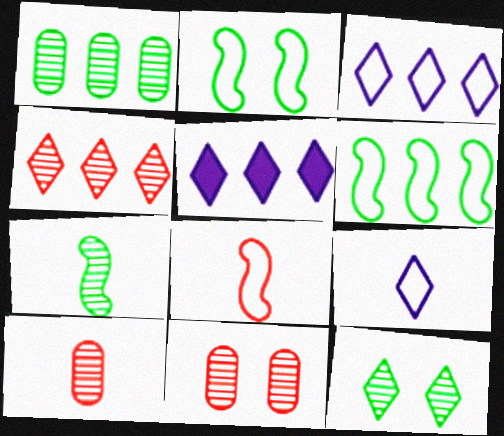[[1, 7, 12], 
[2, 5, 10]]